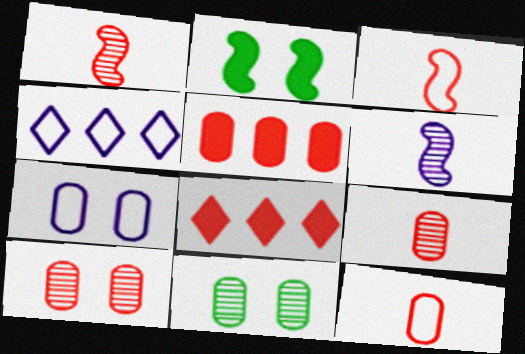[[2, 4, 9], 
[3, 8, 10], 
[5, 10, 12]]